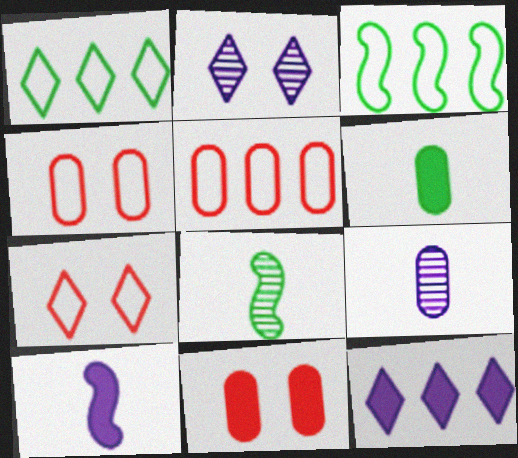[[4, 8, 12]]